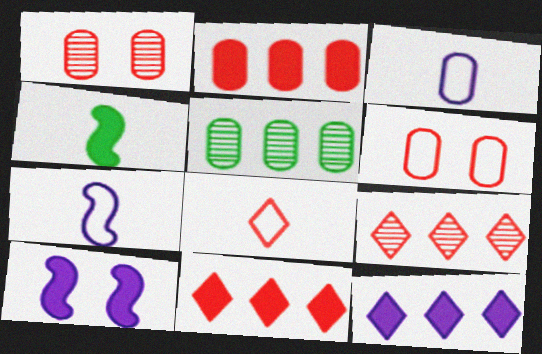[[5, 8, 10]]